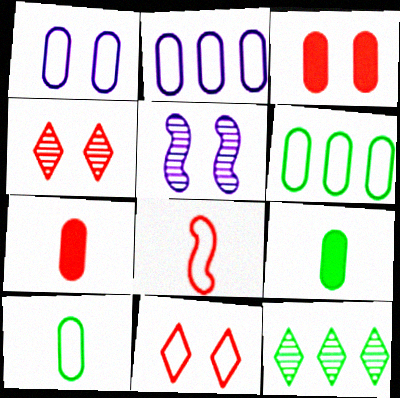[]